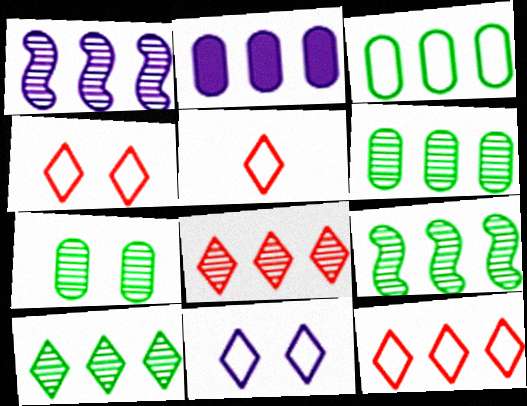[[1, 6, 8], 
[2, 9, 12], 
[4, 5, 12], 
[6, 9, 10]]